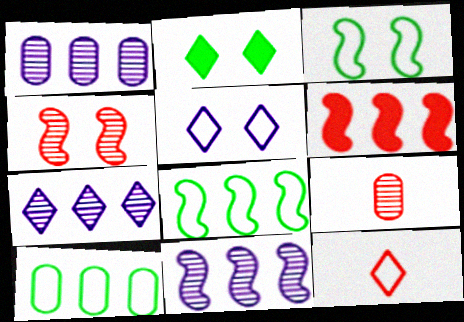[[1, 7, 11], 
[2, 7, 12], 
[6, 7, 10], 
[6, 8, 11]]